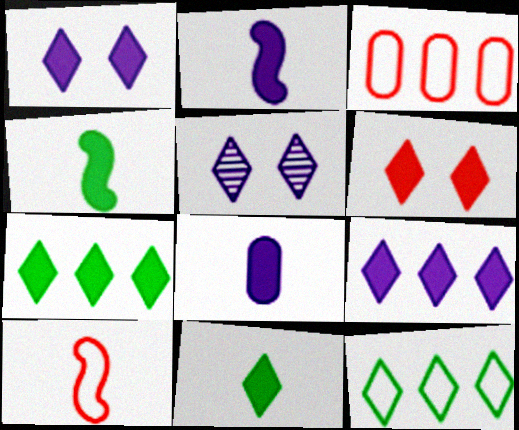[[3, 4, 5], 
[6, 9, 11]]